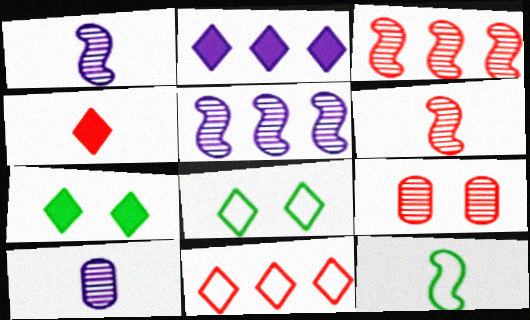[[2, 4, 7], 
[2, 9, 12], 
[4, 10, 12]]